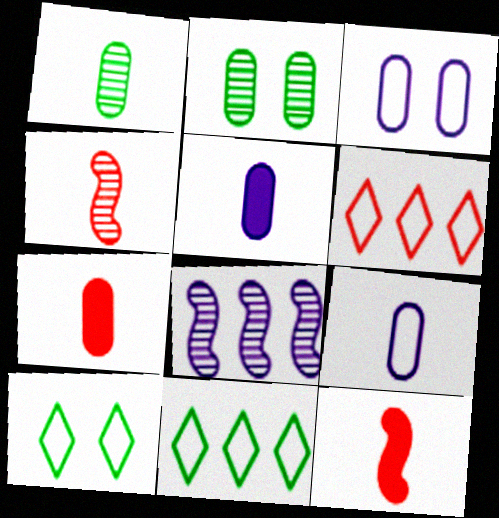[[1, 7, 9], 
[7, 8, 10]]